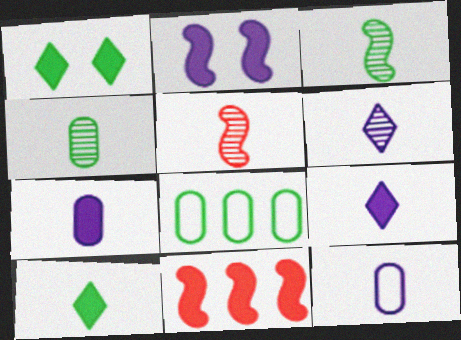[[1, 3, 8], 
[1, 7, 11], 
[4, 5, 6], 
[5, 10, 12]]